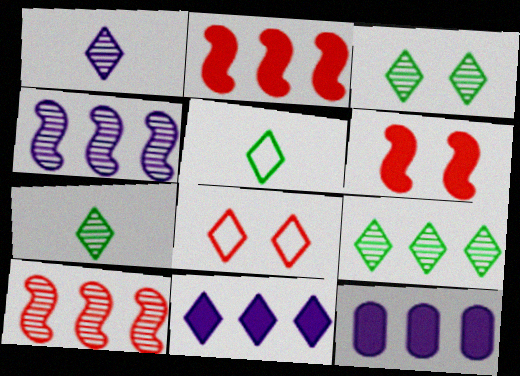[[3, 7, 9], 
[7, 8, 11]]